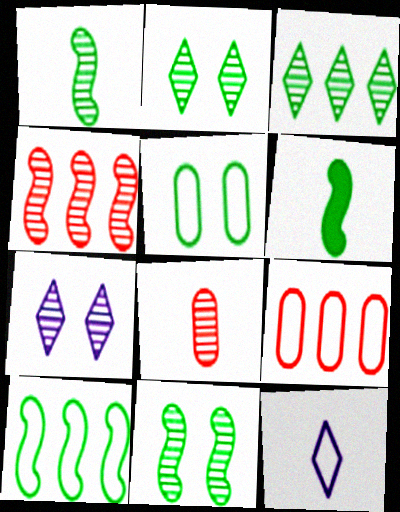[[3, 5, 6], 
[6, 7, 9], 
[6, 8, 12], 
[6, 10, 11]]